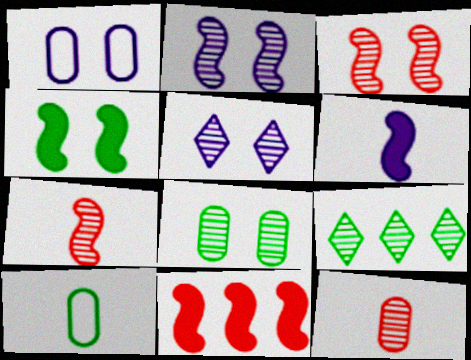[[2, 9, 12], 
[3, 5, 8], 
[4, 6, 11], 
[4, 9, 10], 
[5, 10, 11]]